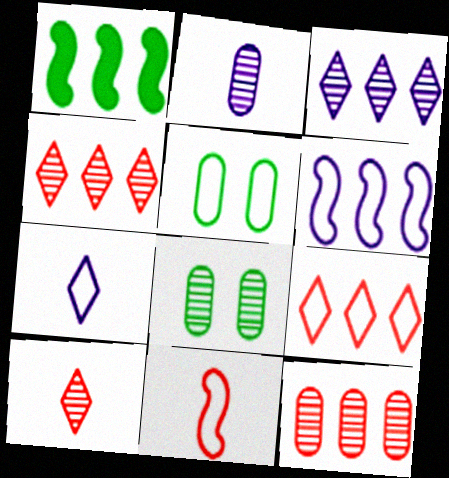[[2, 8, 12]]